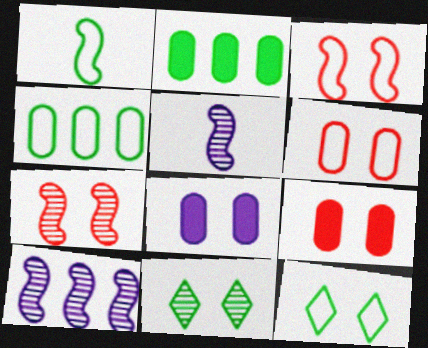[[1, 2, 11], 
[1, 4, 12], 
[3, 8, 11], 
[7, 8, 12]]